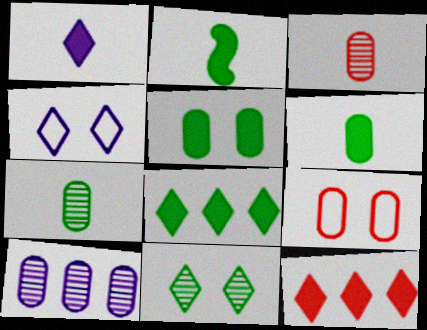[[2, 5, 8], 
[6, 9, 10]]